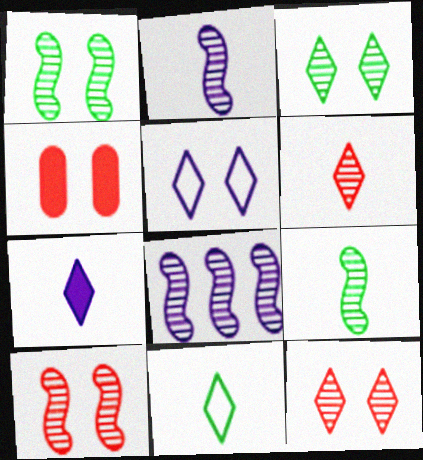[[1, 4, 5], 
[4, 8, 11], 
[6, 7, 11], 
[8, 9, 10]]